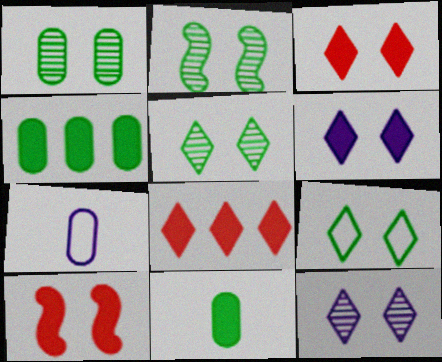[[1, 2, 5], 
[2, 7, 8], 
[3, 9, 12]]